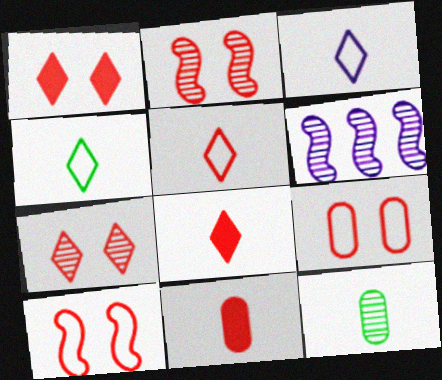[[1, 2, 9], 
[3, 4, 5], 
[6, 7, 12]]